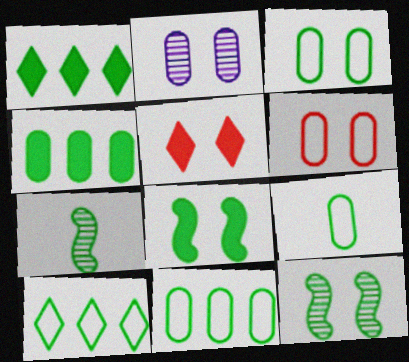[[1, 3, 7], 
[1, 9, 12], 
[3, 9, 11]]